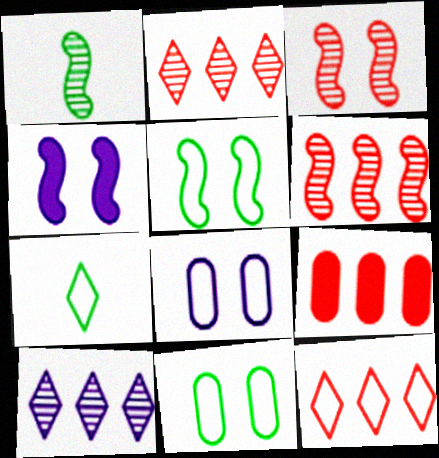[[3, 4, 5], 
[6, 9, 12]]